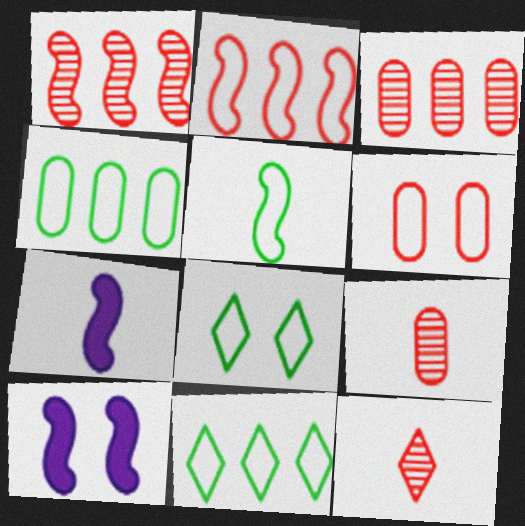[[1, 5, 10], 
[3, 7, 8], 
[4, 5, 8], 
[4, 10, 12], 
[9, 10, 11]]